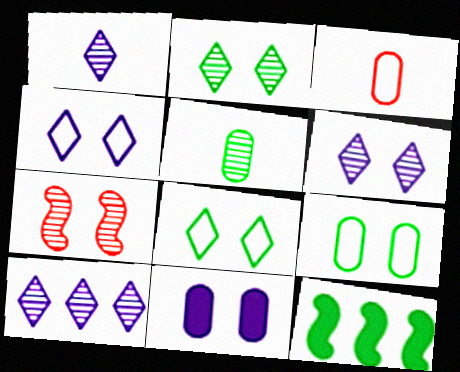[[1, 6, 10], 
[3, 6, 12], 
[5, 7, 10], 
[5, 8, 12], 
[7, 8, 11]]